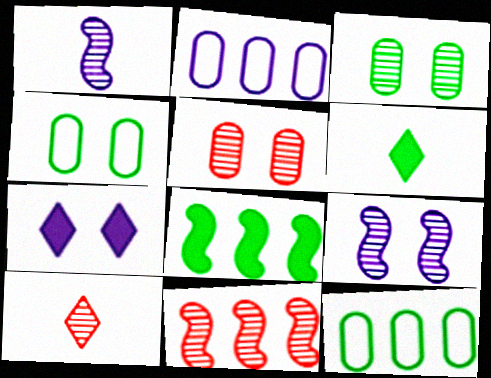[[1, 2, 7], 
[5, 10, 11]]